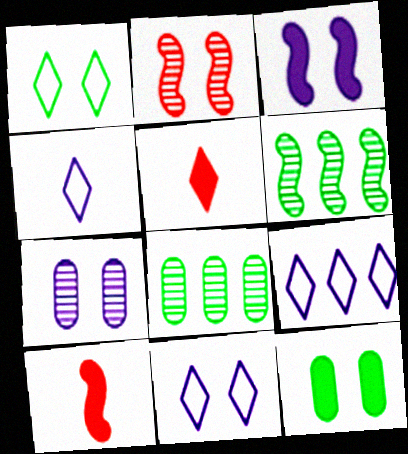[[2, 11, 12], 
[3, 7, 11], 
[4, 9, 11], 
[8, 10, 11]]